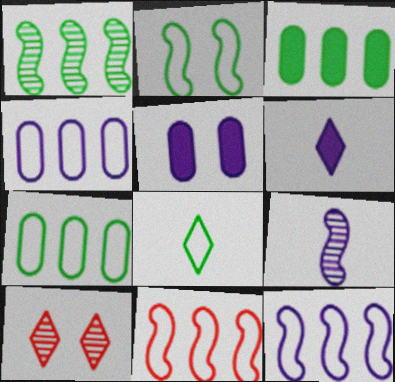[[2, 5, 10], 
[2, 7, 8]]